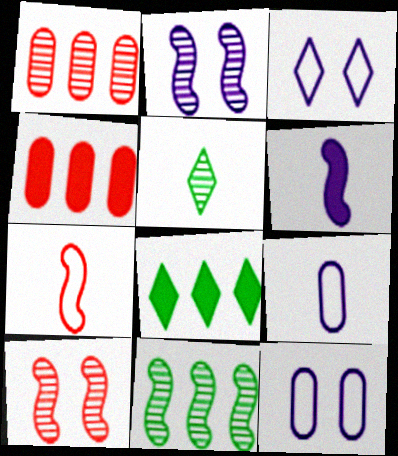[[1, 2, 5], 
[8, 9, 10]]